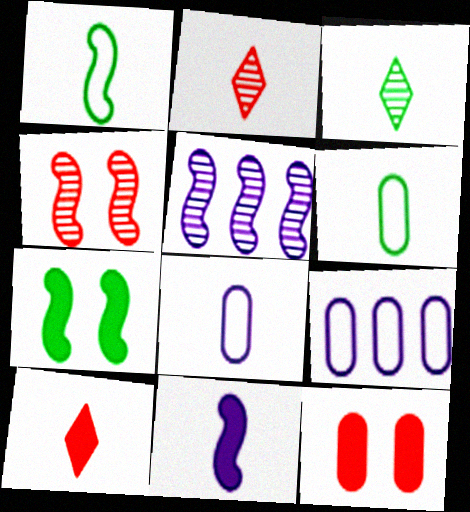[[2, 6, 11], 
[2, 7, 9]]